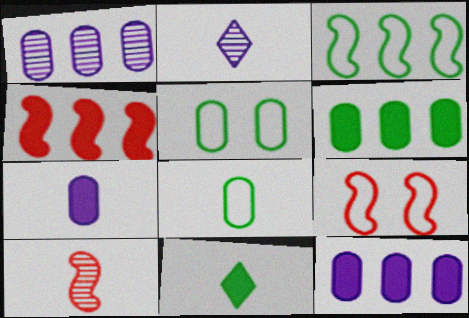[[1, 9, 11], 
[2, 4, 5], 
[2, 6, 9], 
[4, 9, 10]]